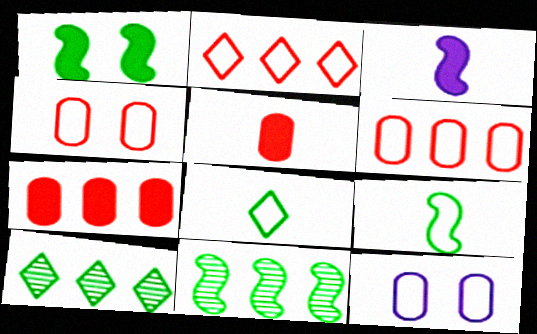[[1, 9, 11], 
[2, 9, 12], 
[3, 4, 10]]